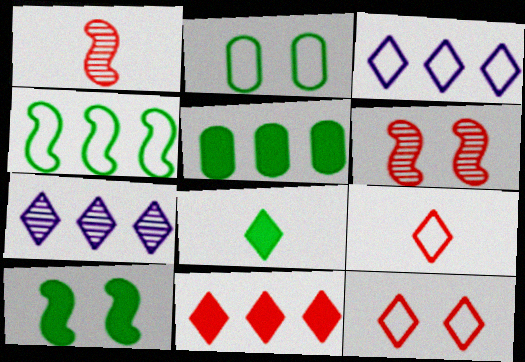[[5, 8, 10], 
[7, 8, 12]]